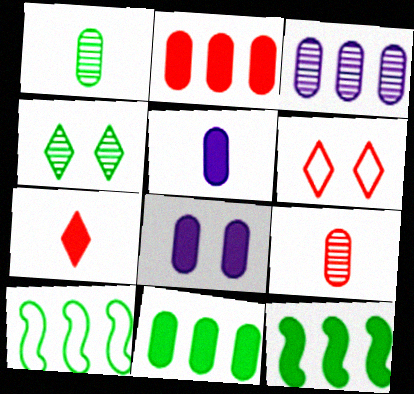[[7, 8, 12]]